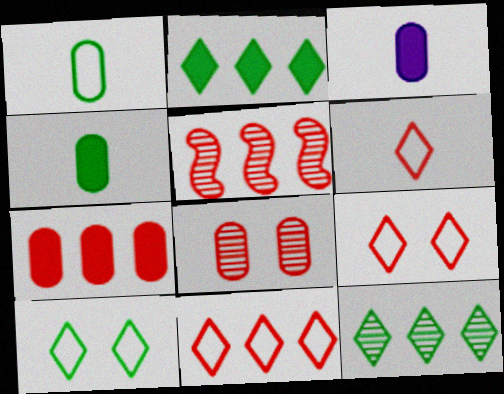[[3, 5, 10], 
[5, 7, 11], 
[6, 9, 11]]